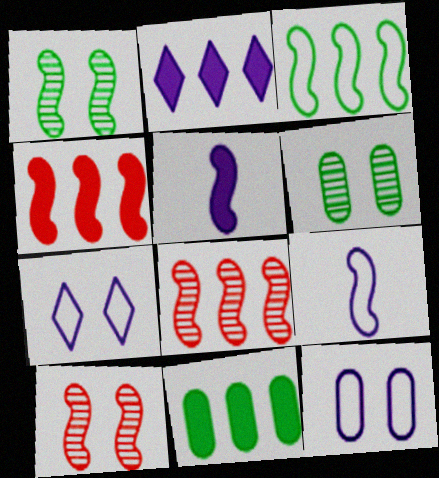[[1, 4, 9], 
[2, 4, 11], 
[3, 5, 10]]